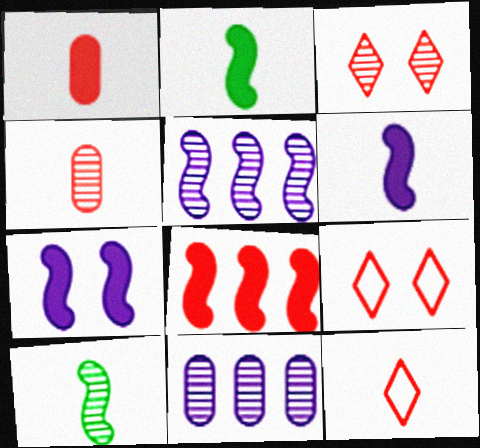[[2, 7, 8], 
[2, 9, 11], 
[3, 10, 11], 
[4, 8, 9]]